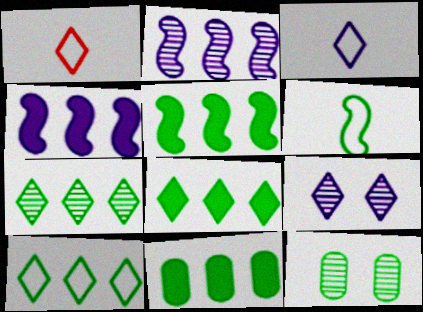[[1, 4, 12], 
[1, 8, 9], 
[5, 8, 11], 
[6, 8, 12], 
[7, 8, 10]]